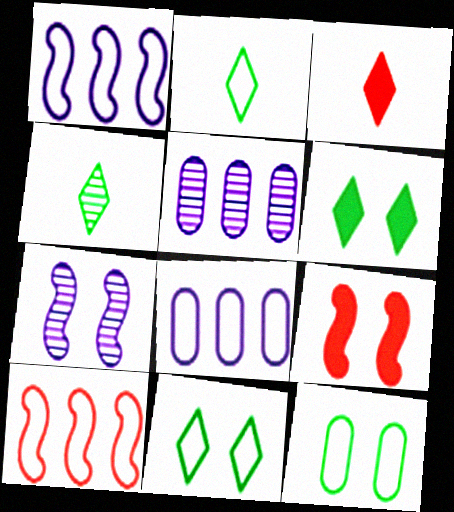[[2, 5, 9], 
[4, 8, 9]]